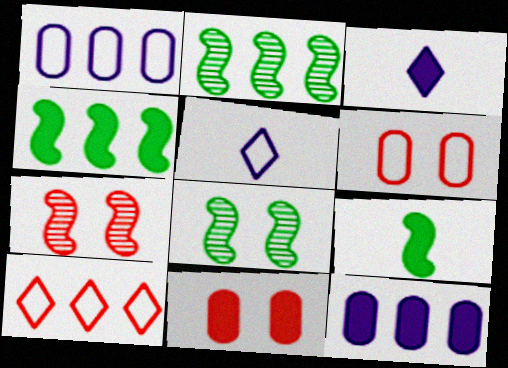[[2, 3, 6], 
[2, 5, 11], 
[2, 10, 12], 
[3, 4, 11]]